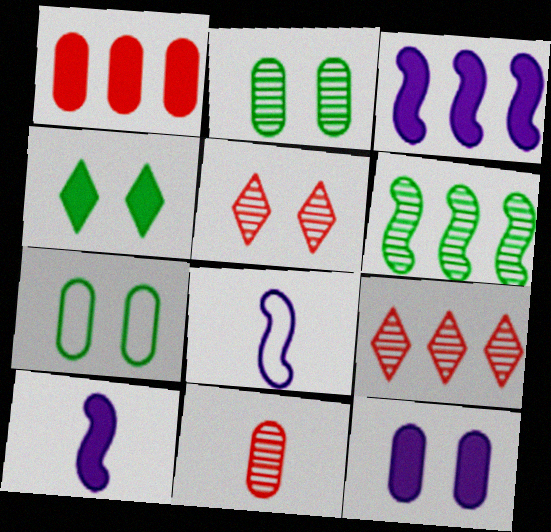[[1, 4, 10], 
[7, 9, 10]]